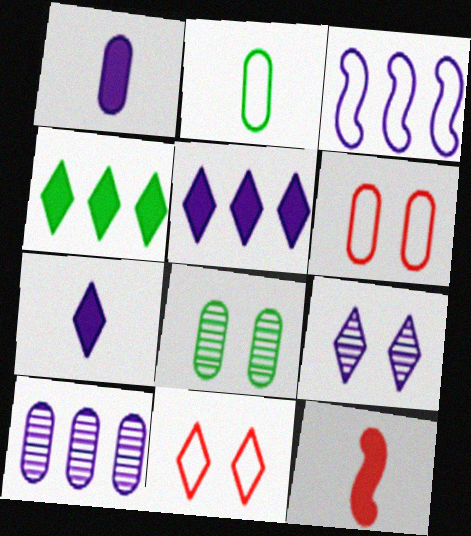[[1, 3, 9], 
[2, 3, 11], 
[3, 5, 10]]